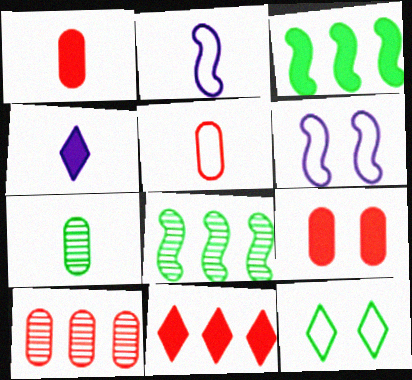[[3, 4, 9], 
[3, 7, 12], 
[5, 9, 10], 
[6, 7, 11]]